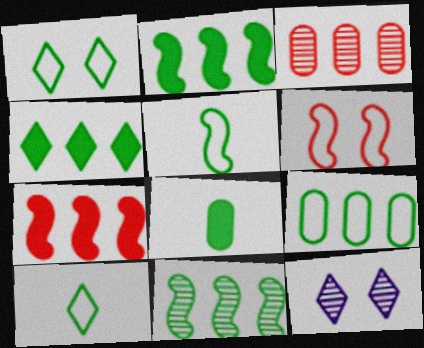[[1, 5, 9], 
[1, 8, 11], 
[4, 9, 11]]